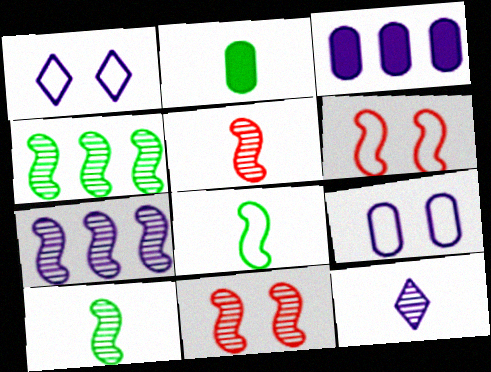[[7, 10, 11]]